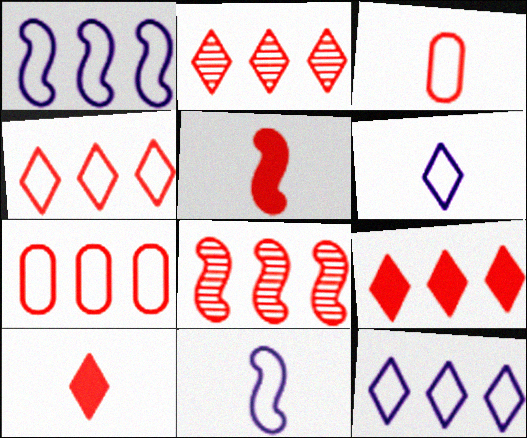[[2, 4, 9], 
[7, 8, 9]]